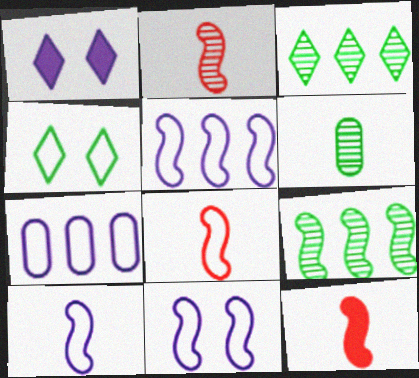[[2, 8, 12], 
[4, 7, 8], 
[5, 10, 11], 
[9, 11, 12]]